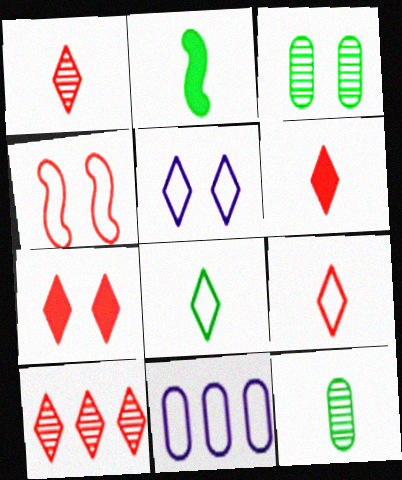[[1, 6, 9], 
[2, 8, 12], 
[4, 8, 11], 
[7, 9, 10]]